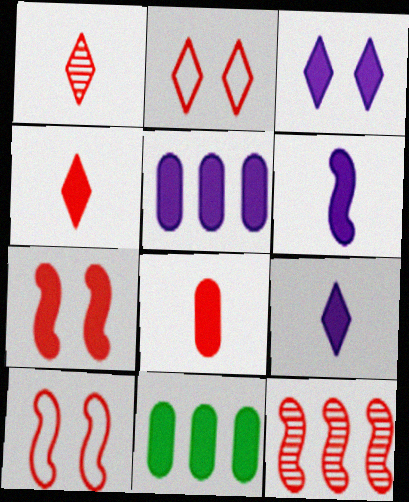[[2, 8, 12], 
[3, 5, 6], 
[7, 9, 11]]